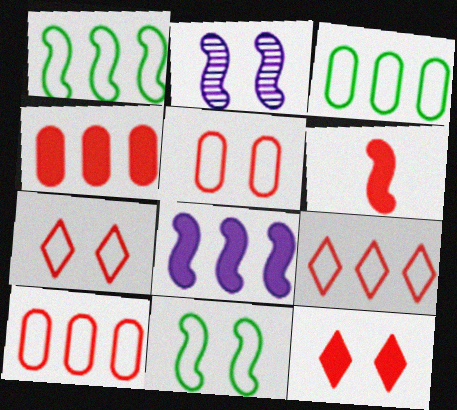[[1, 2, 6], 
[4, 6, 12]]